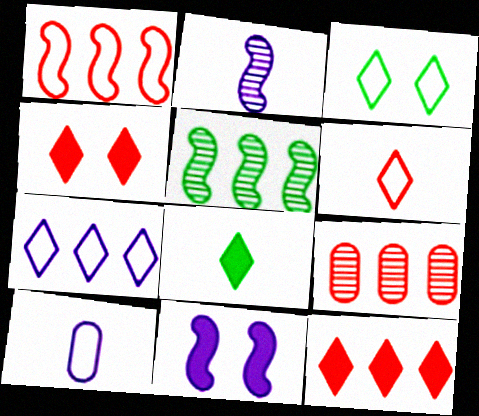[[1, 3, 10], 
[1, 9, 12], 
[3, 6, 7], 
[4, 5, 10]]